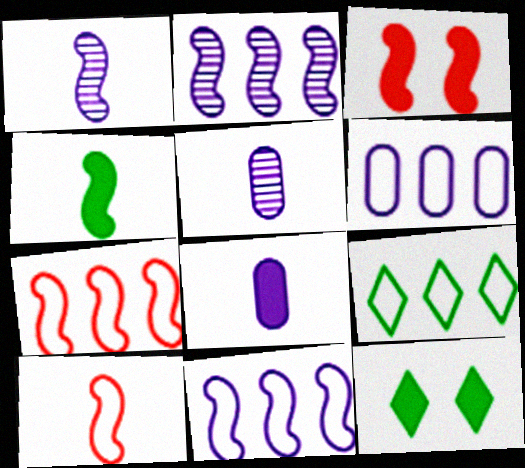[[1, 4, 10], 
[3, 5, 9], 
[5, 7, 12], 
[6, 7, 9]]